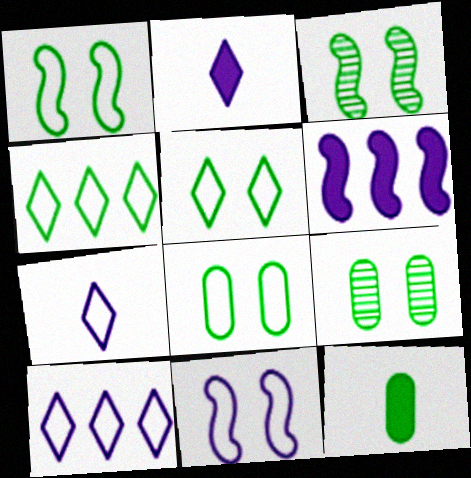[[1, 5, 8], 
[3, 4, 12]]